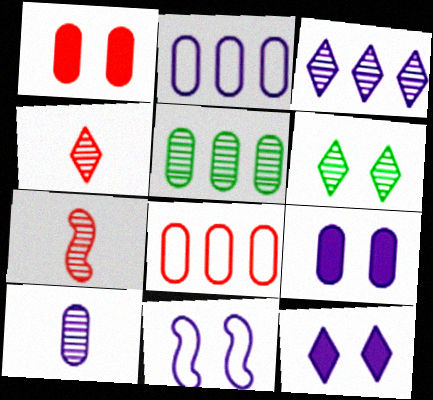[[1, 6, 11], 
[2, 9, 10], 
[3, 4, 6]]